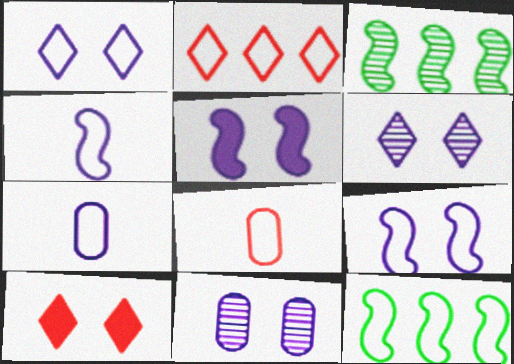[[1, 5, 11], 
[1, 8, 12], 
[3, 7, 10]]